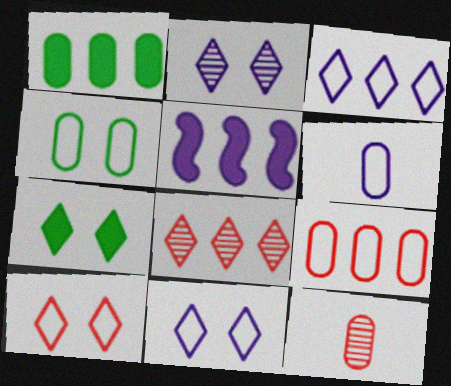[[2, 5, 6], 
[2, 7, 10], 
[4, 6, 9]]